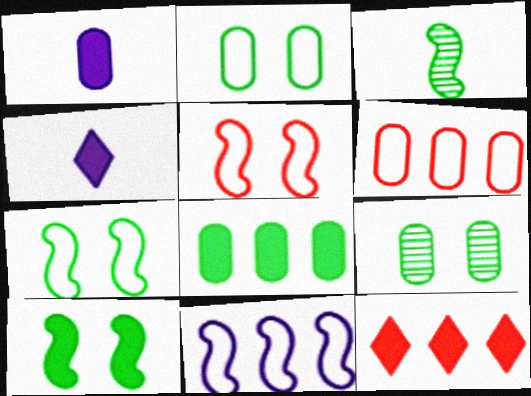[[1, 6, 9], 
[1, 10, 12]]